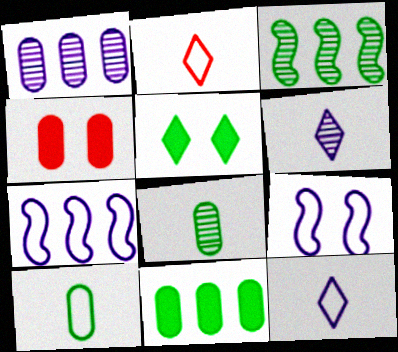[[1, 4, 10], 
[3, 4, 12], 
[3, 5, 10]]